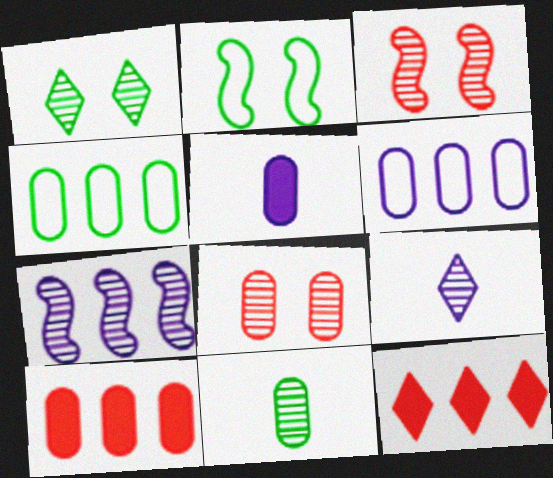[[2, 9, 10], 
[4, 5, 8], 
[4, 7, 12]]